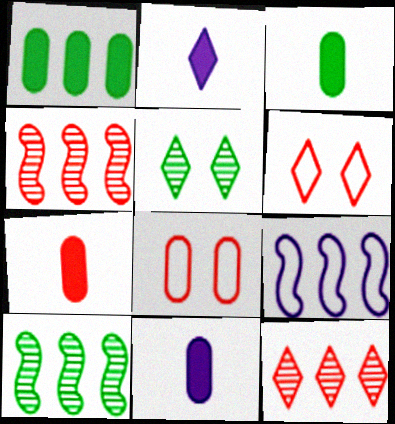[[1, 9, 12], 
[2, 8, 10], 
[3, 7, 11], 
[4, 6, 7], 
[5, 7, 9], 
[6, 10, 11]]